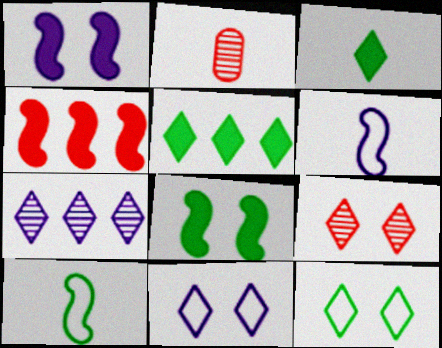[[2, 3, 6]]